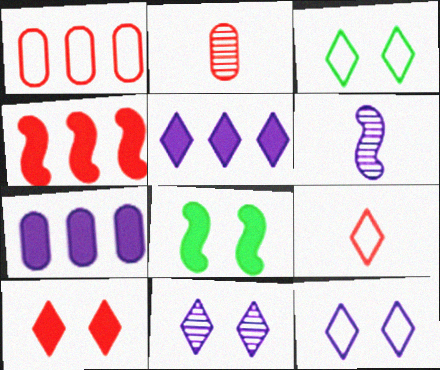[[3, 10, 11], 
[6, 7, 12]]